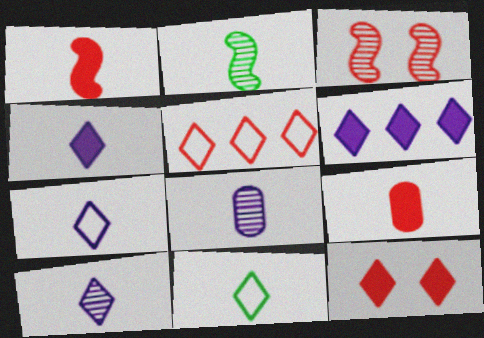[[1, 8, 11], 
[2, 7, 9], 
[3, 5, 9], 
[4, 7, 10]]